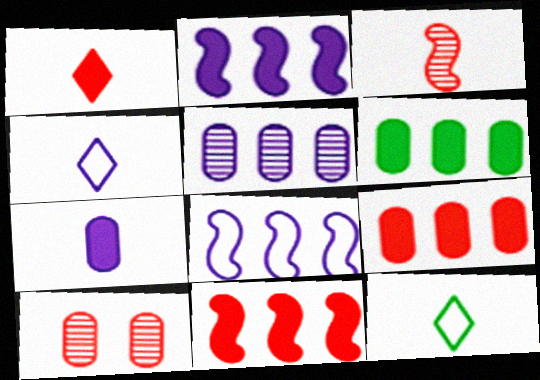[[2, 10, 12], 
[3, 7, 12]]